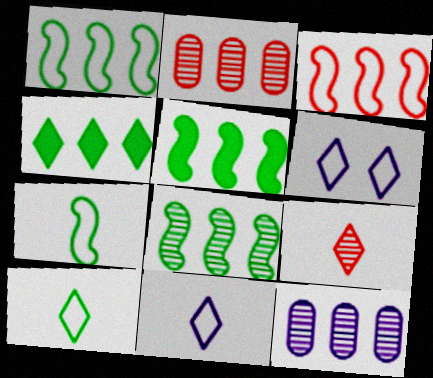[[1, 5, 8], 
[3, 4, 12], 
[4, 6, 9]]